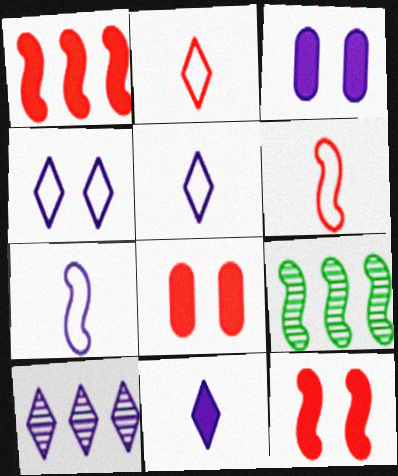[[2, 3, 9], 
[3, 7, 10], 
[4, 10, 11], 
[5, 8, 9], 
[7, 9, 12]]